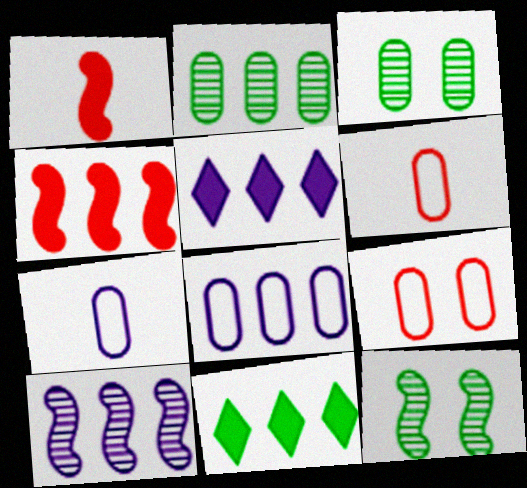[[5, 6, 12], 
[5, 8, 10]]